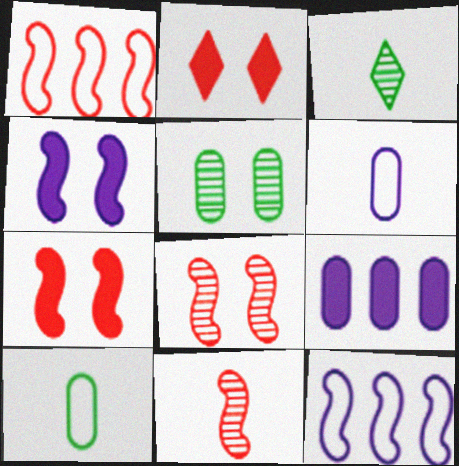[[1, 7, 11]]